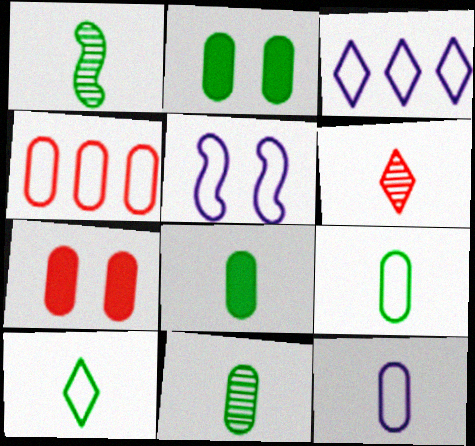[[1, 3, 7], 
[1, 8, 10], 
[3, 5, 12], 
[4, 5, 10], 
[8, 9, 11]]